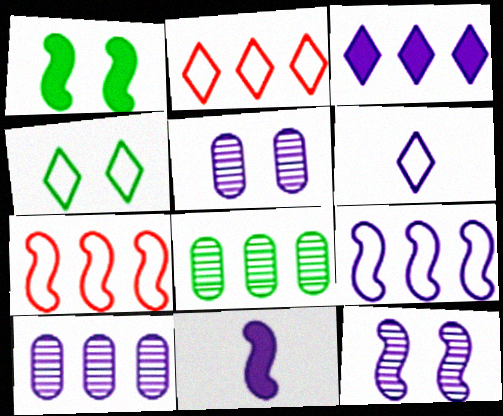[[2, 4, 6], 
[3, 7, 8], 
[3, 9, 10], 
[9, 11, 12]]